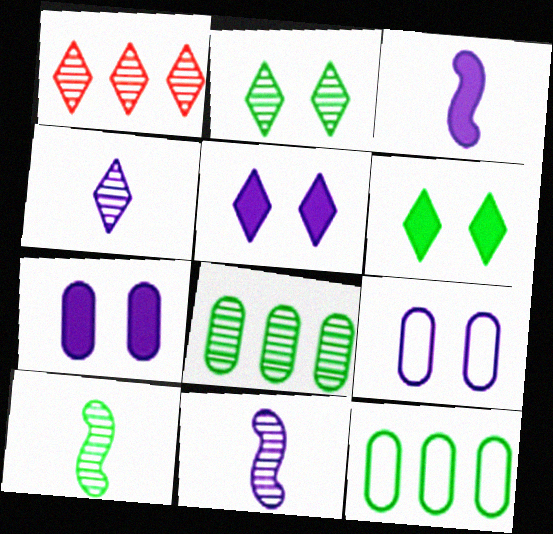[[1, 2, 4], 
[2, 8, 10], 
[6, 10, 12]]